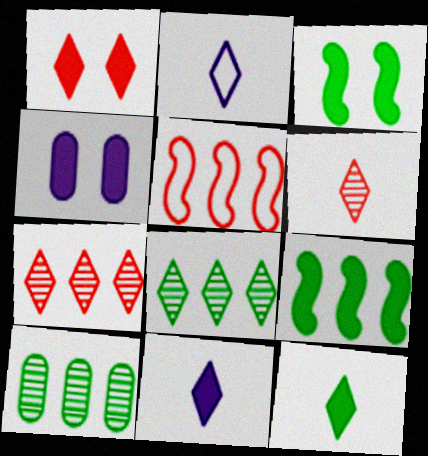[[1, 2, 8], 
[1, 3, 4], 
[2, 6, 12]]